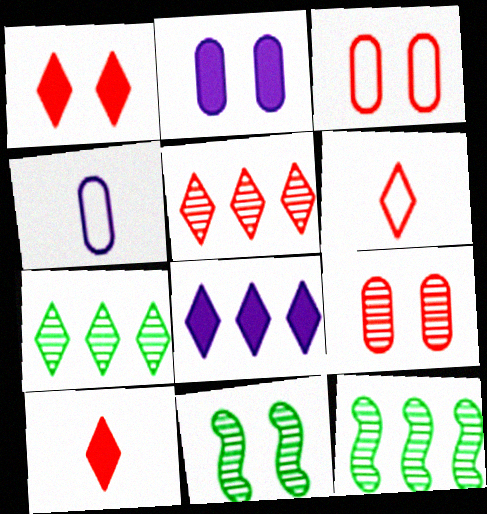[[1, 4, 12], 
[1, 5, 6], 
[2, 6, 12]]